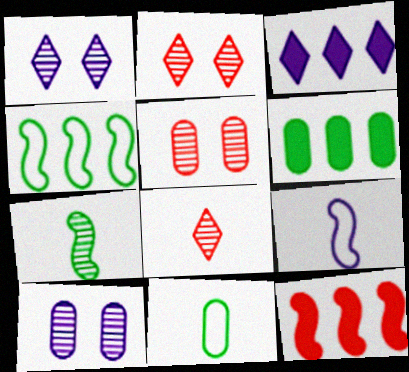[[1, 11, 12], 
[2, 6, 9], 
[3, 6, 12], 
[3, 9, 10]]